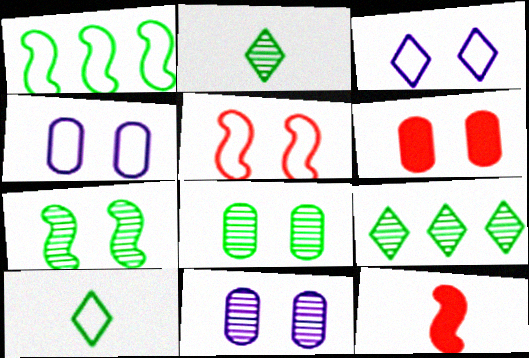[[3, 6, 7], 
[4, 6, 8], 
[4, 9, 12]]